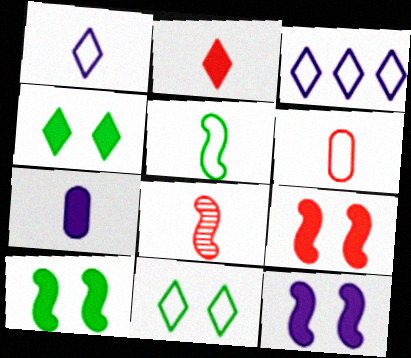[[1, 5, 6], 
[2, 6, 8], 
[9, 10, 12]]